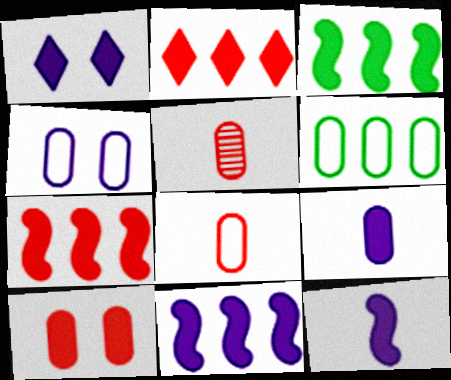[[1, 9, 11], 
[3, 7, 11], 
[4, 6, 8]]